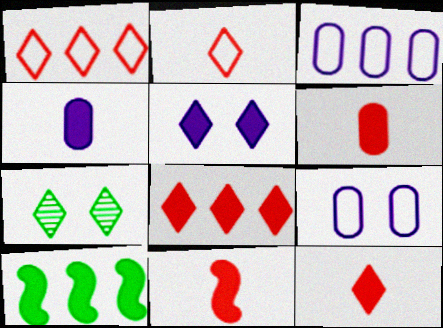[[3, 7, 11], 
[5, 6, 10], 
[6, 11, 12]]